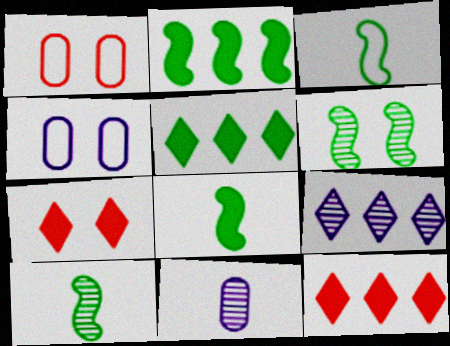[[1, 8, 9], 
[2, 3, 6], 
[3, 8, 10], 
[4, 6, 7], 
[4, 10, 12]]